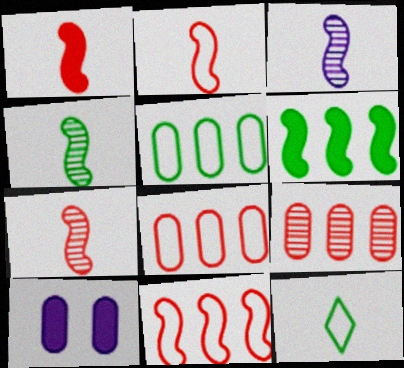[[1, 2, 7], 
[3, 4, 7]]